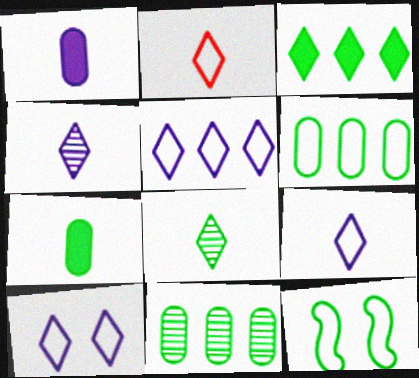[[5, 9, 10]]